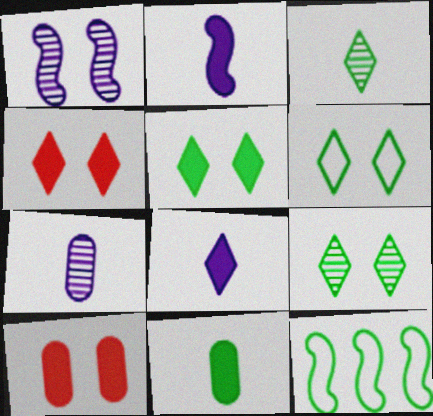[[1, 6, 10], 
[4, 7, 12], 
[5, 6, 9], 
[9, 11, 12]]